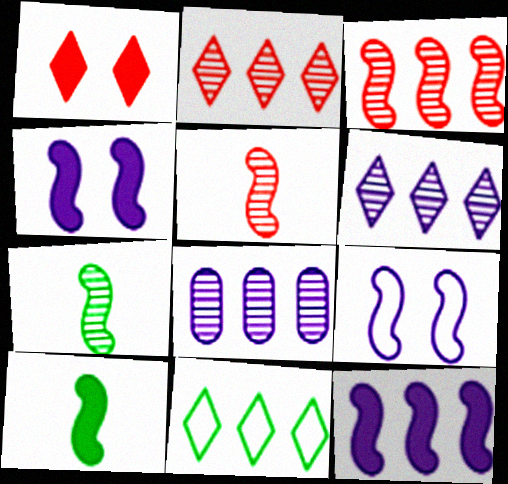[[3, 9, 10]]